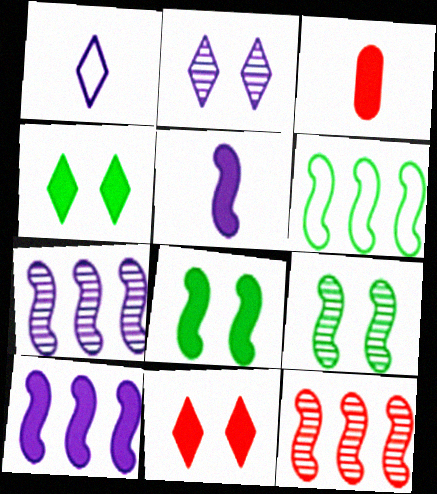[[2, 3, 6], 
[3, 4, 10], 
[6, 10, 12]]